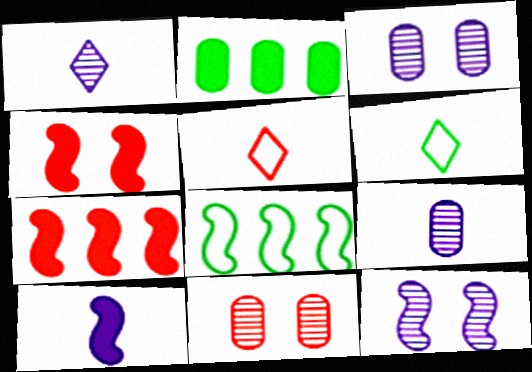[[2, 5, 12], 
[3, 6, 7], 
[5, 7, 11]]